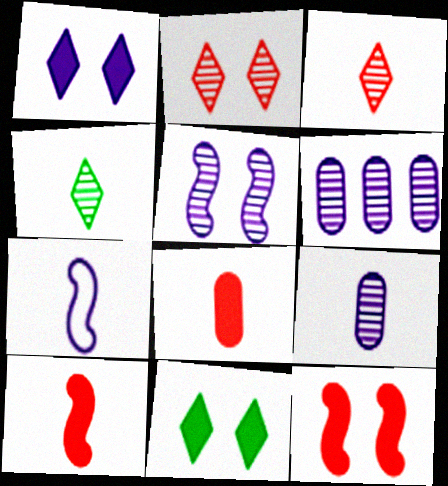[[1, 6, 7], 
[4, 7, 8]]